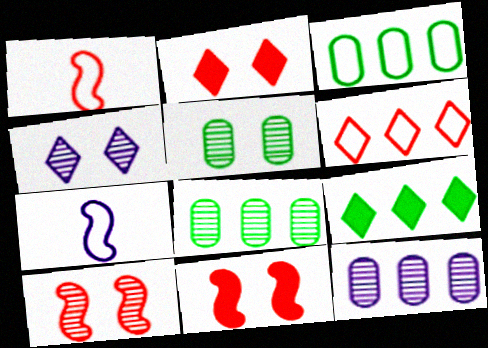[[2, 7, 8], 
[4, 5, 10]]